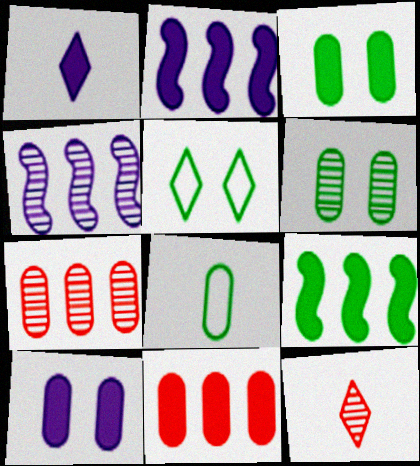[[1, 2, 10], 
[4, 6, 12], 
[7, 8, 10]]